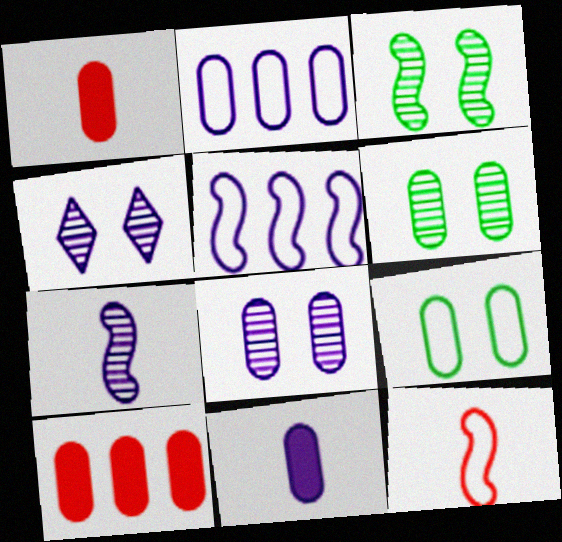[[1, 2, 6], 
[2, 8, 11], 
[4, 5, 11]]